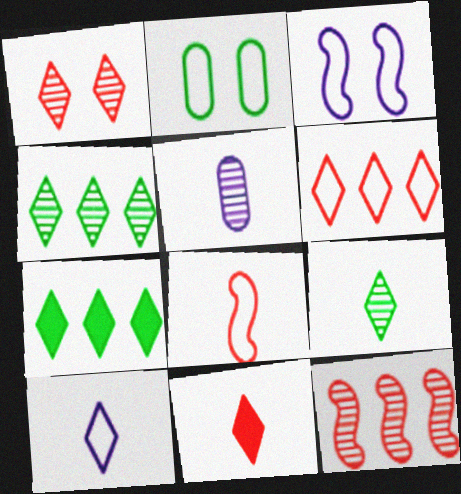[[1, 6, 11], 
[1, 7, 10], 
[9, 10, 11]]